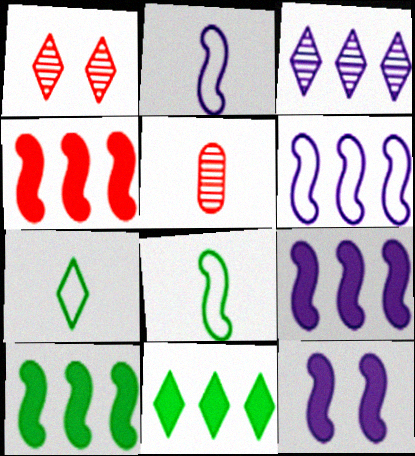[[4, 9, 10]]